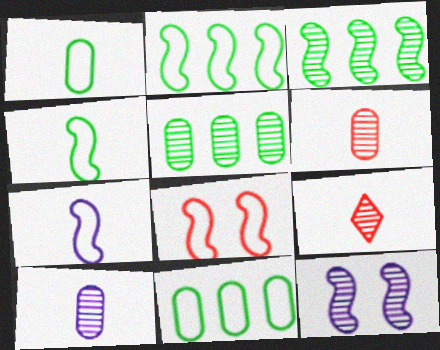[[2, 7, 8], 
[5, 9, 12]]